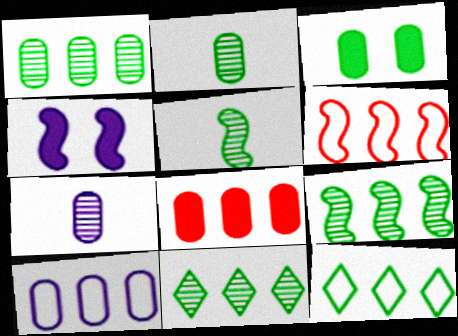[[1, 8, 10], 
[1, 9, 11], 
[3, 5, 12], 
[4, 5, 6], 
[6, 10, 12]]